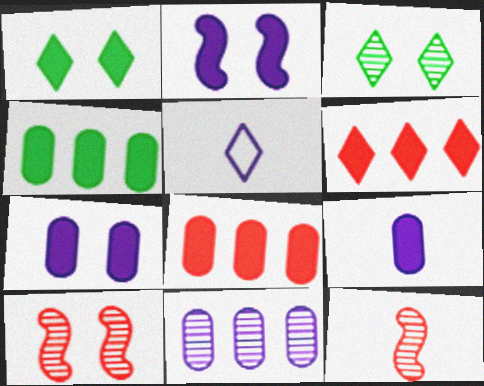[[2, 5, 11], 
[3, 5, 6], 
[3, 11, 12], 
[4, 5, 10]]